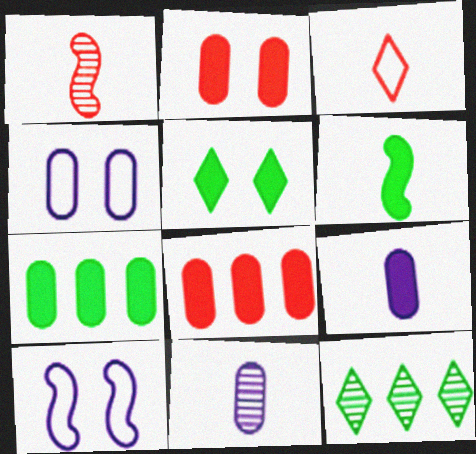[[2, 7, 9], 
[3, 6, 11], 
[5, 6, 7]]